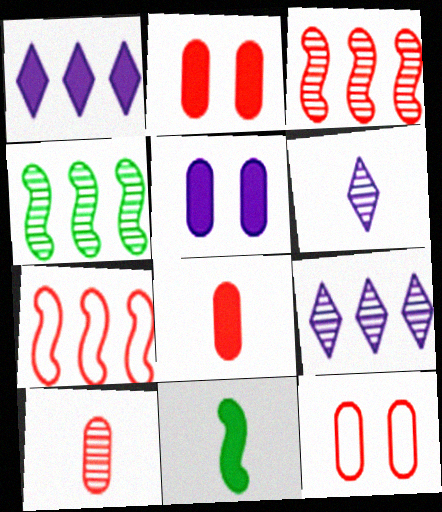[[1, 2, 11], 
[9, 11, 12]]